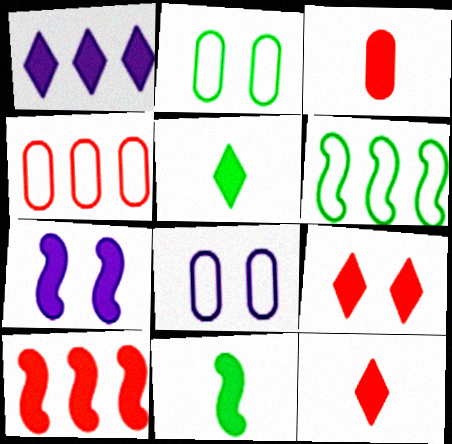[[1, 5, 9], 
[3, 9, 10], 
[7, 10, 11]]